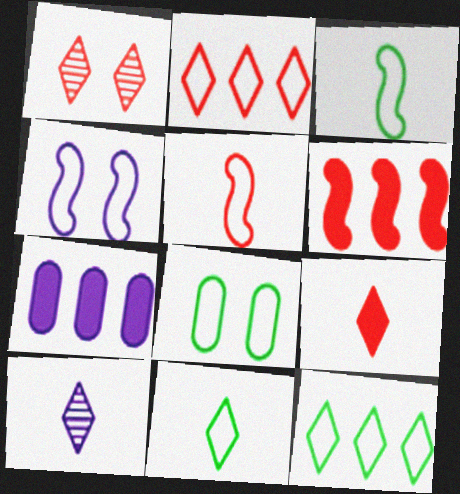[[1, 2, 9], 
[1, 3, 7], 
[3, 8, 12], 
[4, 7, 10], 
[6, 8, 10], 
[9, 10, 11]]